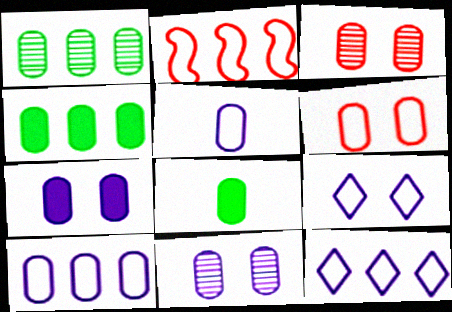[[3, 4, 5], 
[3, 8, 10]]